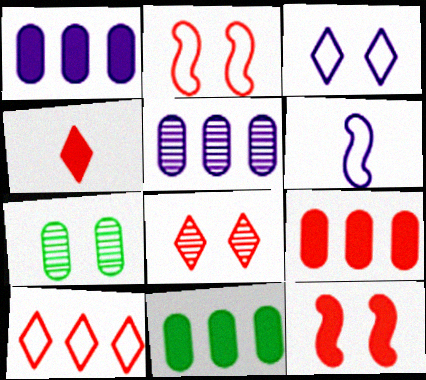[[1, 9, 11], 
[3, 7, 12], 
[4, 8, 10], 
[4, 9, 12], 
[6, 8, 11]]